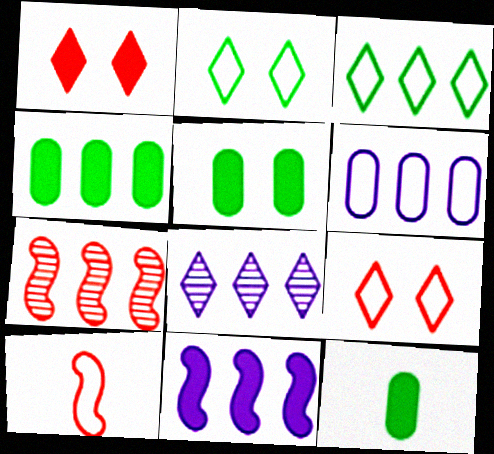[[1, 11, 12], 
[2, 6, 10], 
[4, 5, 12], 
[5, 8, 10], 
[6, 8, 11]]